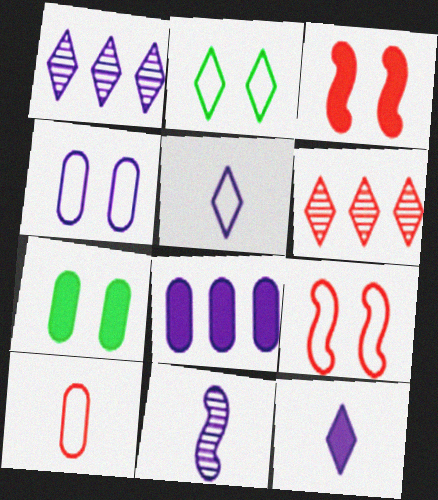[[2, 4, 9], 
[2, 6, 12], 
[3, 6, 10]]